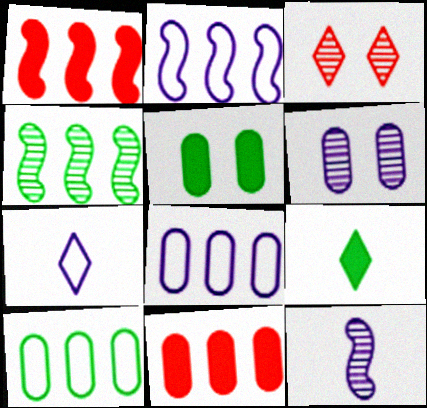[[1, 2, 4]]